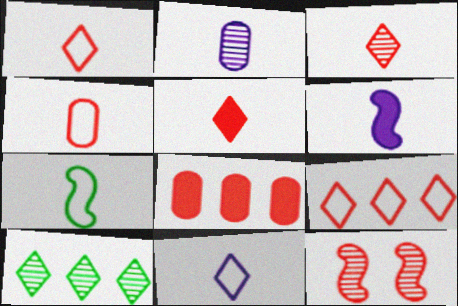[[1, 3, 5], 
[1, 8, 12], 
[2, 5, 7], 
[2, 6, 11], 
[2, 10, 12], 
[4, 7, 11]]